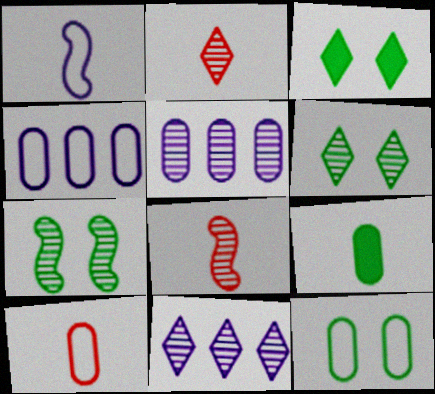[[1, 2, 9], 
[2, 5, 7], 
[2, 6, 11], 
[3, 4, 8], 
[3, 7, 12], 
[4, 10, 12], 
[5, 6, 8]]